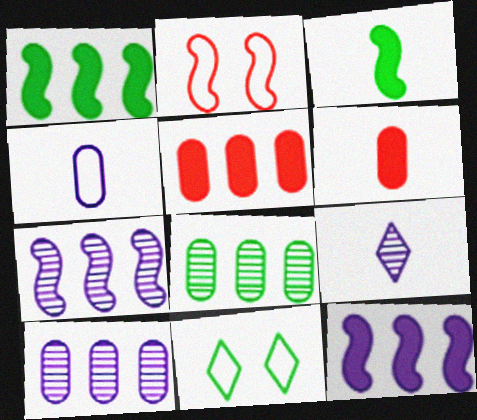[[2, 3, 7], 
[3, 8, 11], 
[6, 7, 11]]